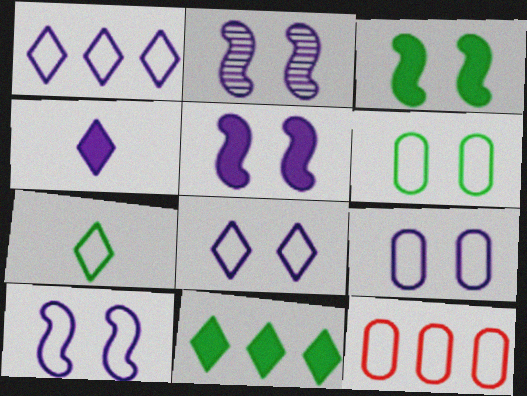[[2, 5, 10], 
[7, 10, 12], 
[8, 9, 10]]